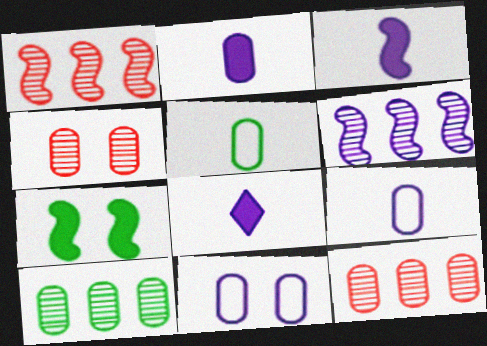[[2, 3, 8], 
[6, 8, 11]]